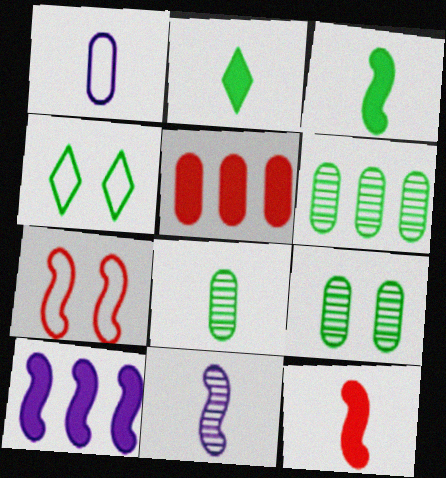[[1, 5, 9], 
[3, 4, 6], 
[4, 5, 11], 
[6, 8, 9]]